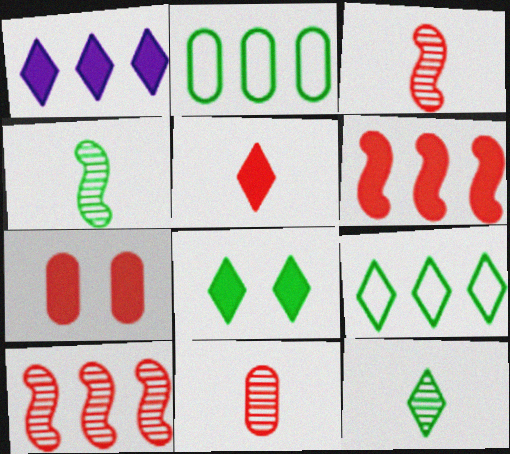[[1, 2, 10], 
[1, 5, 8], 
[2, 4, 8], 
[5, 6, 7], 
[8, 9, 12]]